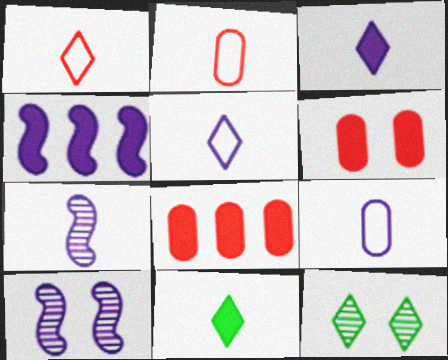[[2, 4, 12], 
[2, 7, 11], 
[3, 7, 9], 
[4, 6, 11]]